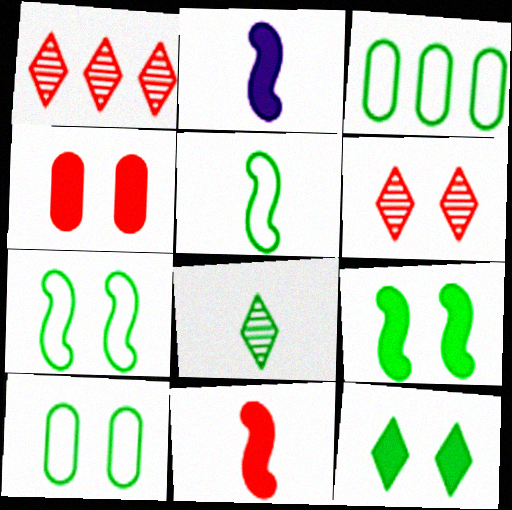[[1, 2, 10], 
[2, 3, 6], 
[3, 8, 9]]